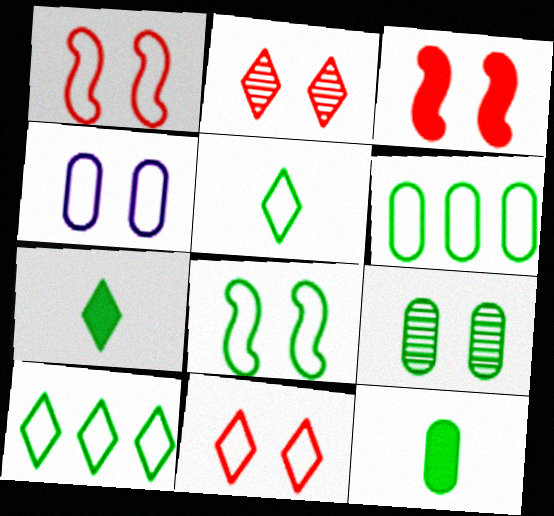[[4, 8, 11], 
[5, 6, 8], 
[6, 9, 12]]